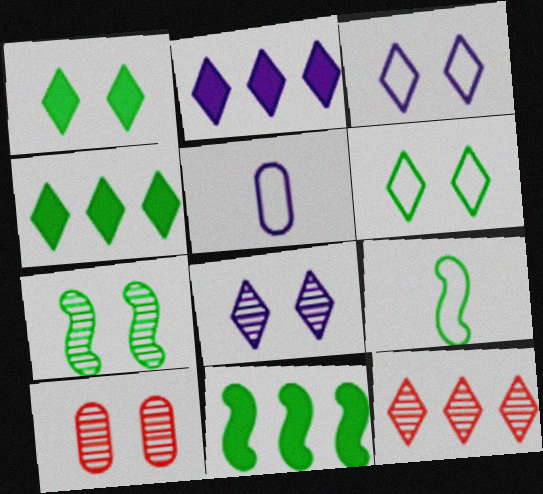[[2, 9, 10], 
[7, 8, 10], 
[7, 9, 11]]